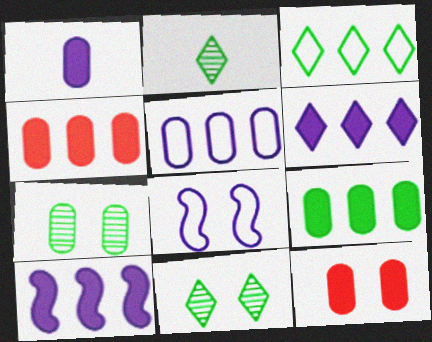[[1, 9, 12], 
[2, 4, 8], 
[8, 11, 12]]